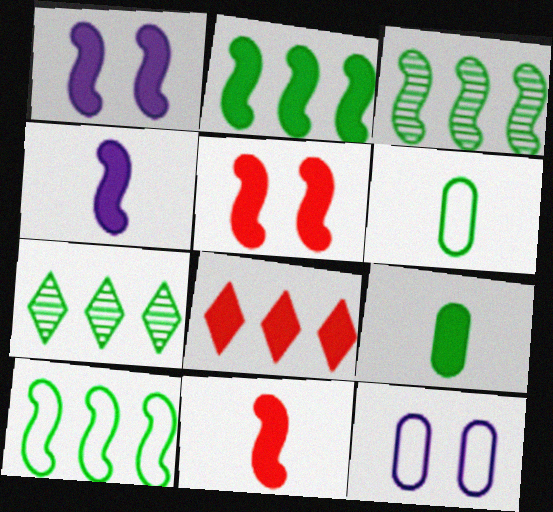[[1, 2, 11], 
[1, 8, 9], 
[2, 3, 10], 
[2, 4, 5], 
[7, 11, 12]]